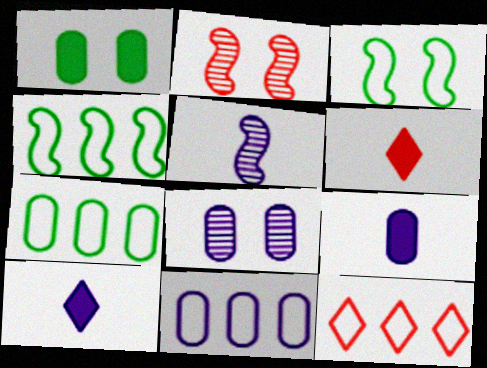[[1, 5, 12], 
[2, 7, 10], 
[4, 6, 8], 
[4, 11, 12], 
[8, 9, 11]]